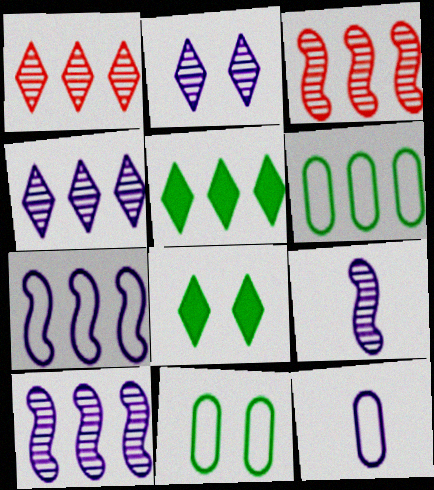[[3, 8, 12]]